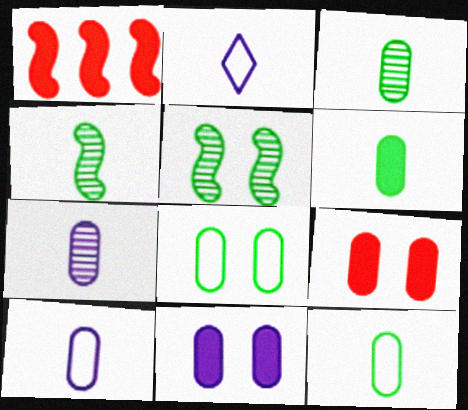[[3, 6, 12]]